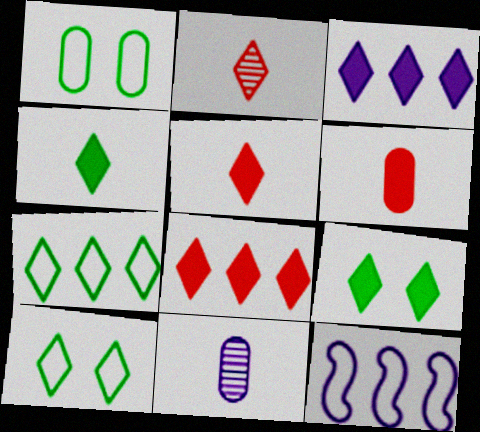[[2, 3, 10], 
[3, 5, 9]]